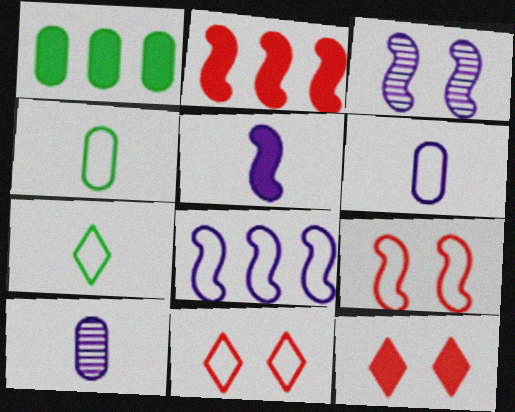[[1, 5, 12], 
[3, 5, 8], 
[4, 8, 11]]